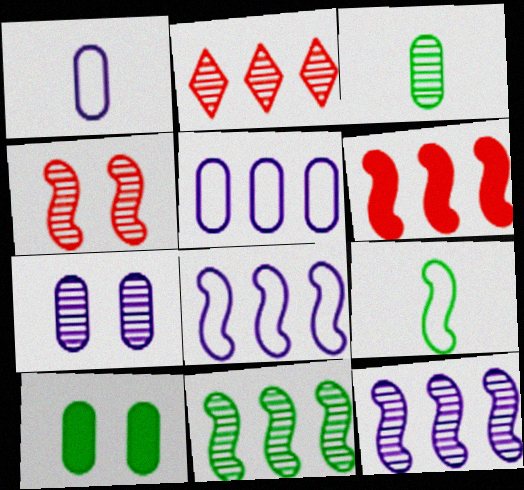[[6, 8, 11]]